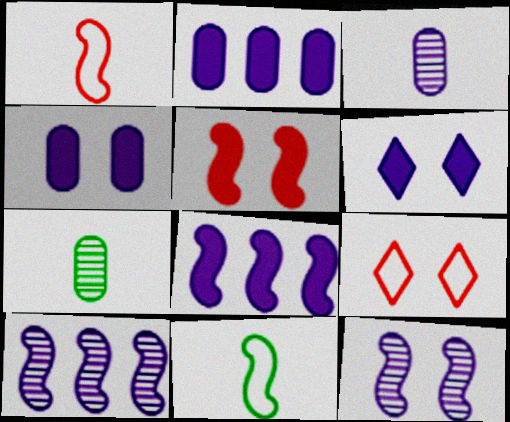[[5, 10, 11], 
[7, 8, 9]]